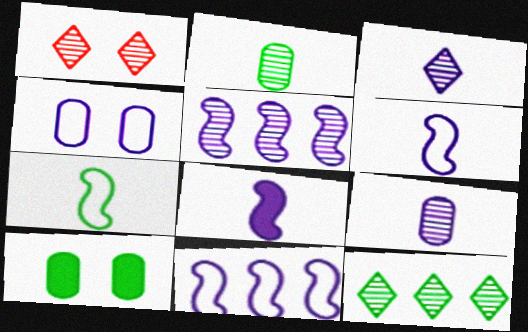[[1, 2, 5], 
[1, 3, 12], 
[7, 10, 12]]